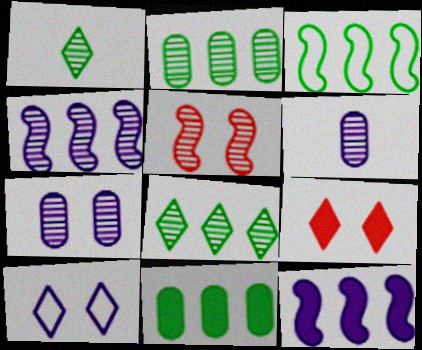[[3, 6, 9], 
[3, 8, 11], 
[5, 6, 8], 
[6, 10, 12]]